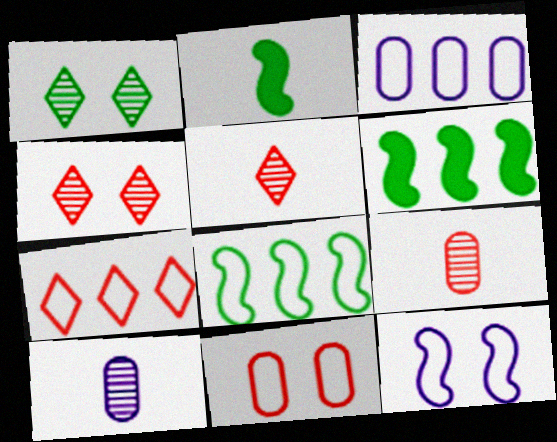[[2, 3, 4], 
[3, 7, 8]]